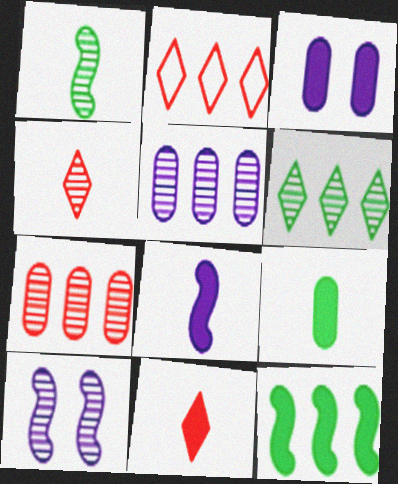[[1, 2, 3], 
[2, 5, 12], 
[2, 9, 10], 
[3, 11, 12], 
[8, 9, 11]]